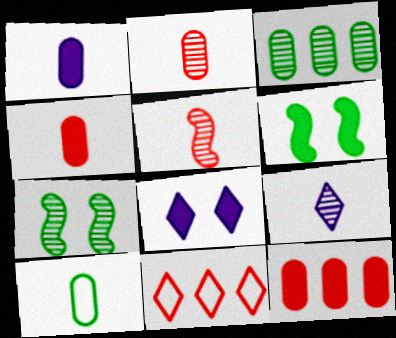[[1, 2, 10], 
[1, 7, 11]]